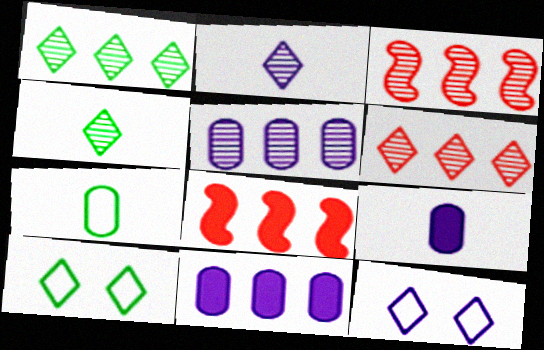[[1, 3, 5], 
[3, 9, 10]]